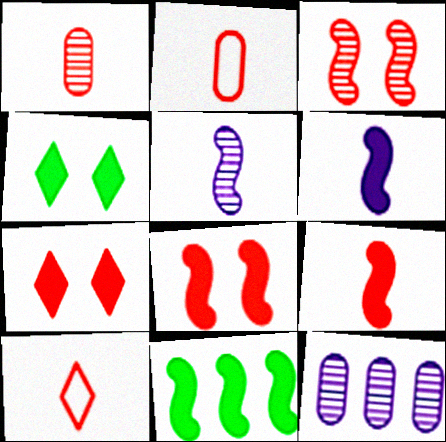[[1, 9, 10], 
[6, 8, 11]]